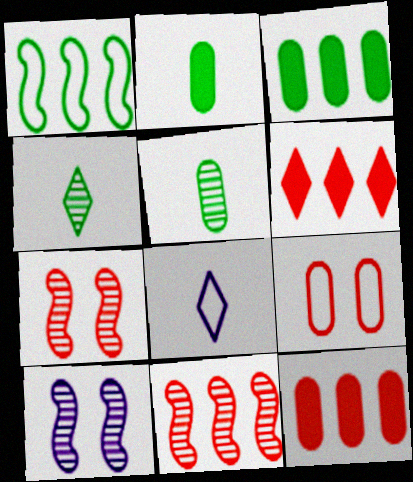[[1, 8, 9], 
[3, 7, 8]]